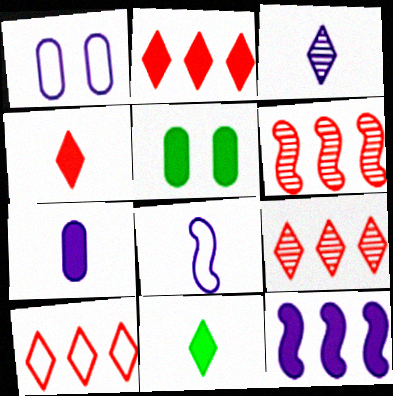[[1, 3, 12], 
[1, 6, 11], 
[2, 9, 10], 
[3, 7, 8], 
[4, 5, 12], 
[5, 8, 9]]